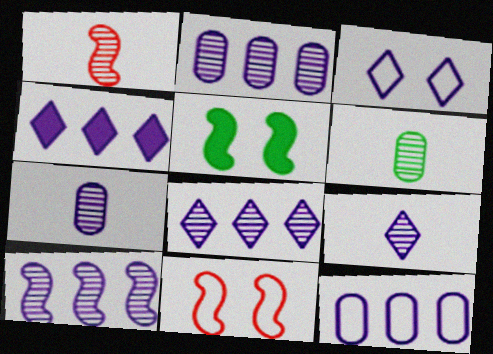[[1, 6, 9], 
[2, 8, 10], 
[3, 4, 9], 
[4, 6, 11], 
[4, 10, 12]]